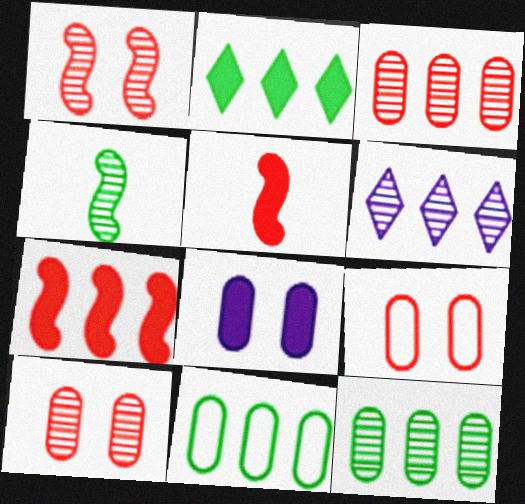[[2, 5, 8], 
[4, 6, 10], 
[6, 7, 11]]